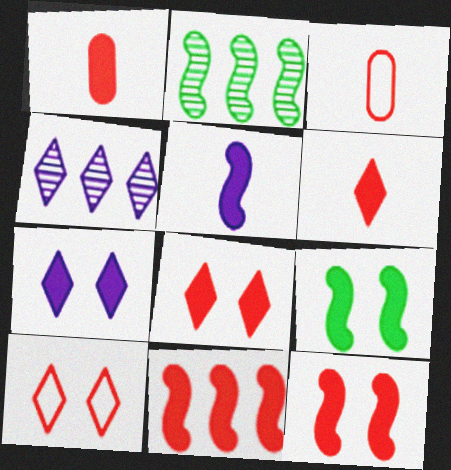[[1, 8, 11], 
[2, 3, 7], 
[3, 4, 9], 
[5, 9, 11]]